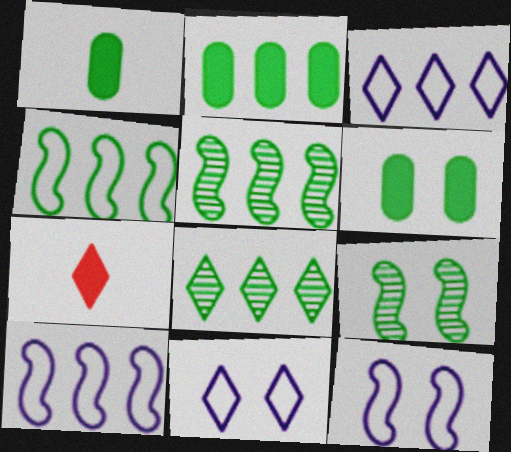[[1, 2, 6], 
[2, 4, 8], 
[7, 8, 11]]